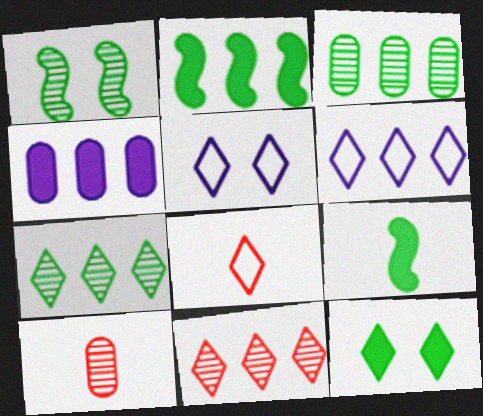[[1, 4, 8], 
[2, 5, 10]]